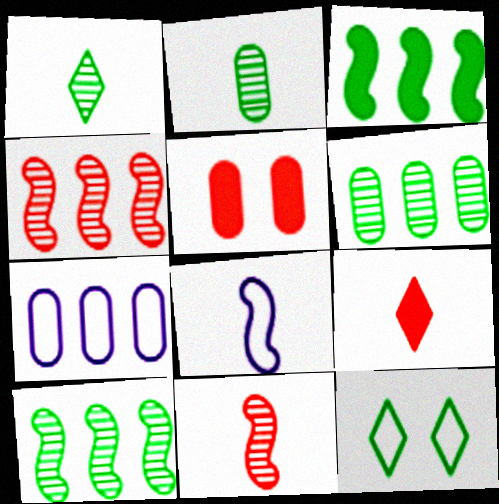[[2, 3, 12], 
[2, 5, 7], 
[2, 8, 9]]